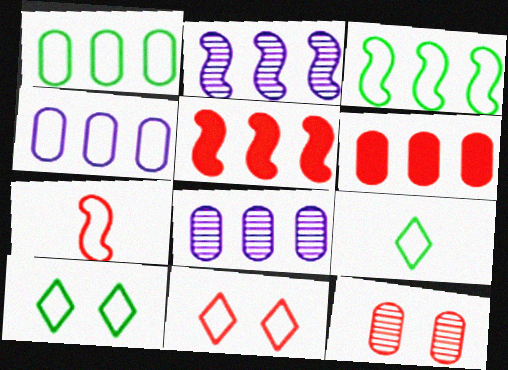[[1, 6, 8], 
[2, 3, 5], 
[4, 7, 10]]